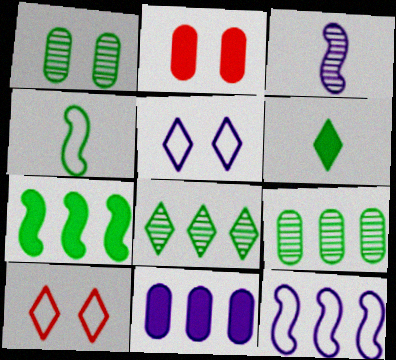[[3, 5, 11]]